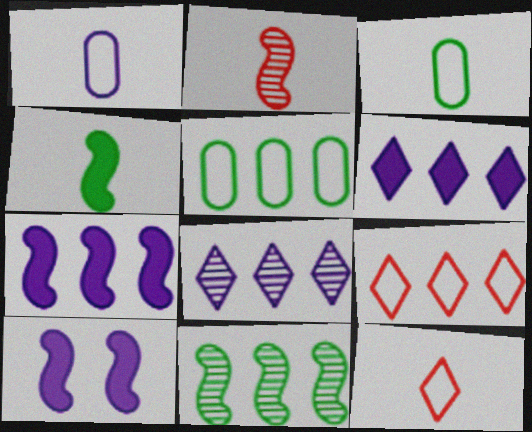[[1, 8, 10]]